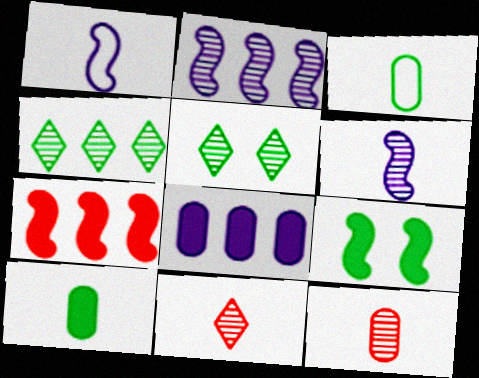[[1, 10, 11], 
[2, 5, 12], 
[3, 4, 9]]